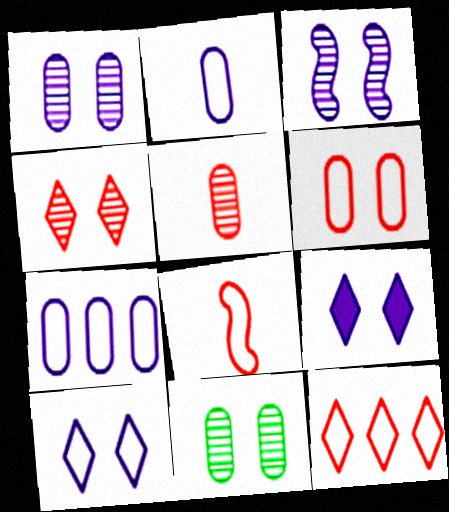[[3, 4, 11], 
[6, 8, 12]]